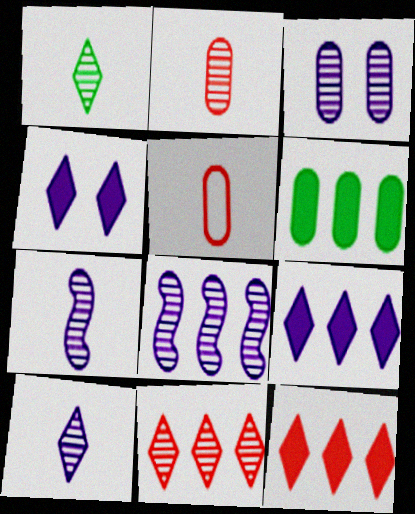[[1, 2, 7], 
[3, 5, 6], 
[3, 8, 10]]